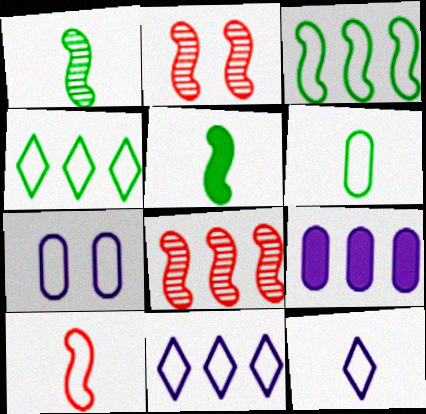[[4, 7, 10], 
[4, 8, 9], 
[6, 10, 12]]